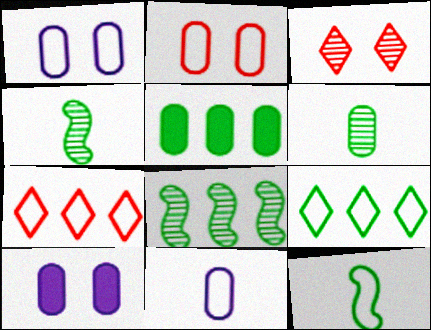[[1, 7, 12], 
[4, 7, 10], 
[5, 8, 9]]